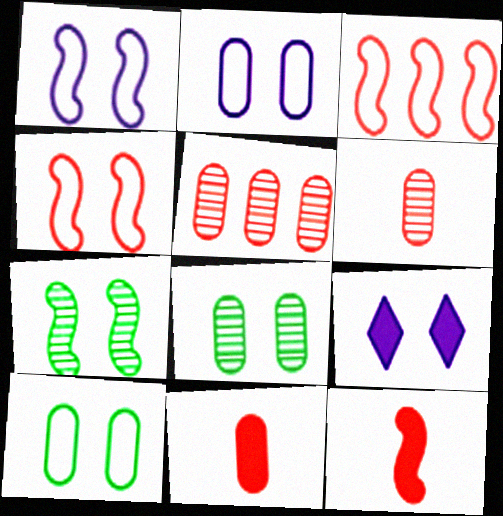[[4, 8, 9]]